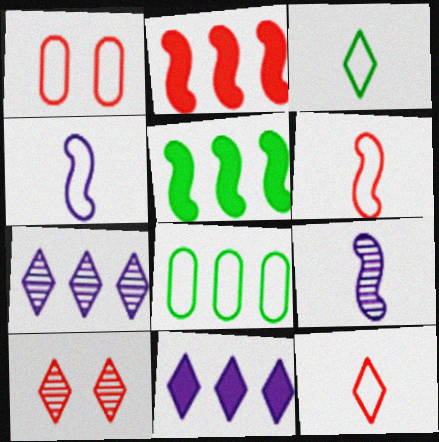[[2, 7, 8], 
[3, 10, 11]]